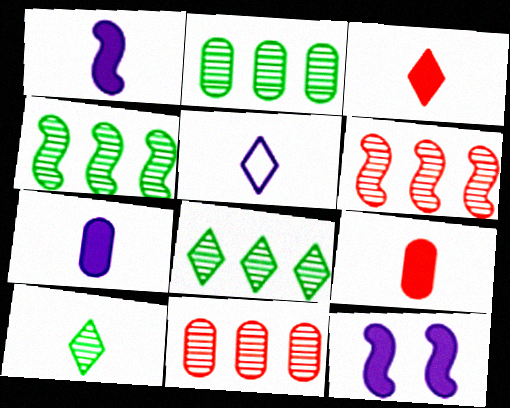[[2, 4, 8], 
[3, 5, 10]]